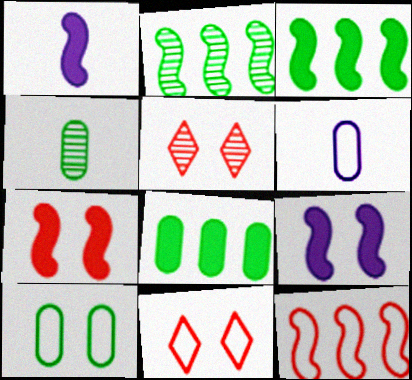[[1, 3, 7], 
[3, 5, 6], 
[4, 8, 10], 
[5, 9, 10]]